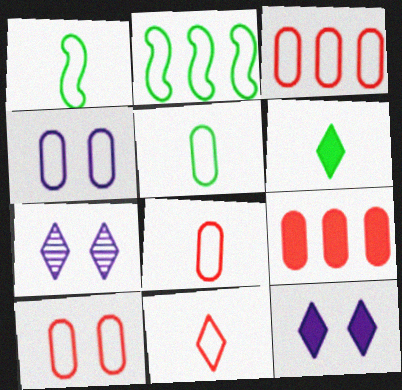[[1, 7, 9], 
[2, 4, 11], 
[3, 4, 5], 
[3, 8, 10]]